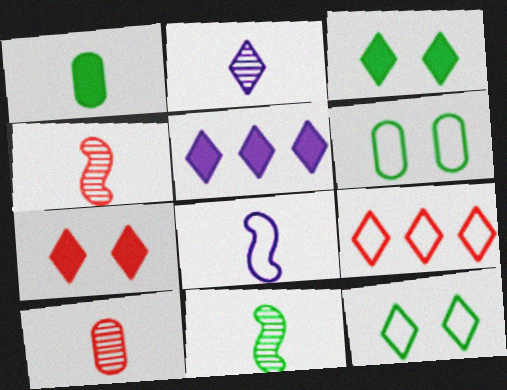[[2, 3, 9], 
[2, 10, 11], 
[4, 5, 6], 
[6, 8, 9]]